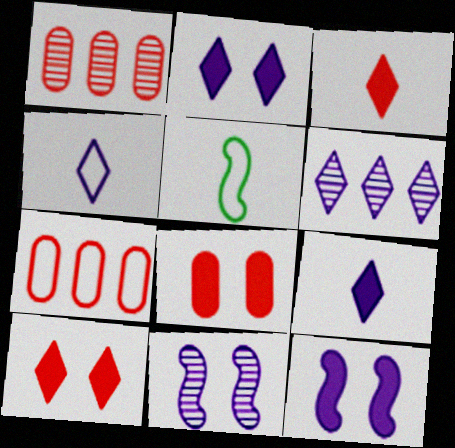[[1, 2, 5], 
[2, 4, 6], 
[5, 6, 8]]